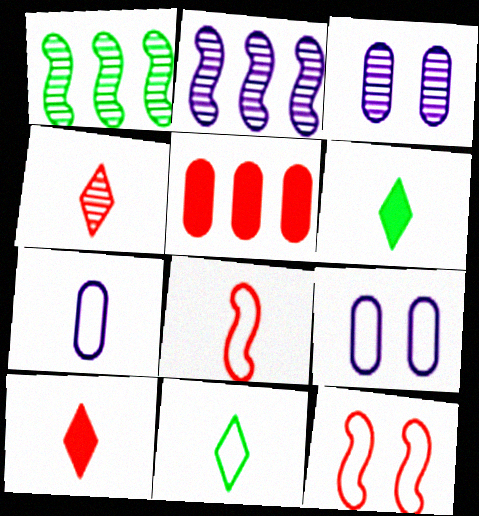[[1, 3, 4], 
[1, 9, 10], 
[4, 5, 12], 
[7, 8, 11]]